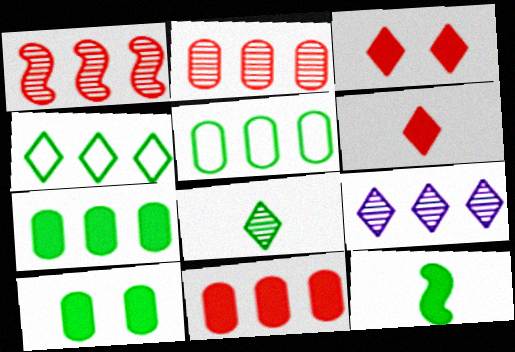[]